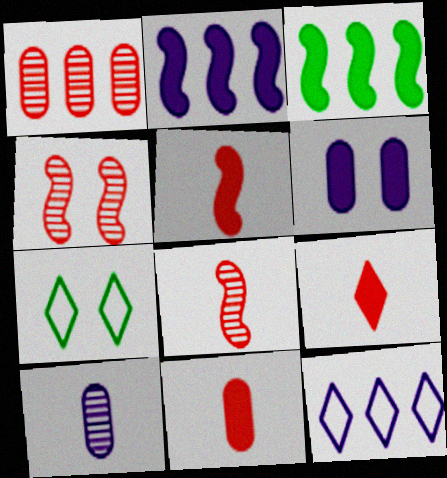[[1, 3, 12], 
[3, 6, 9], 
[4, 6, 7], 
[5, 9, 11]]